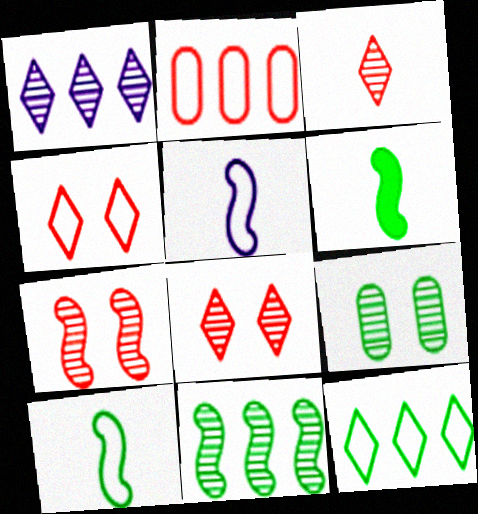[[6, 9, 12]]